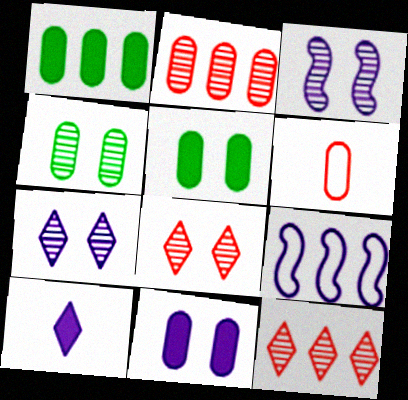[[1, 9, 12], 
[3, 4, 8]]